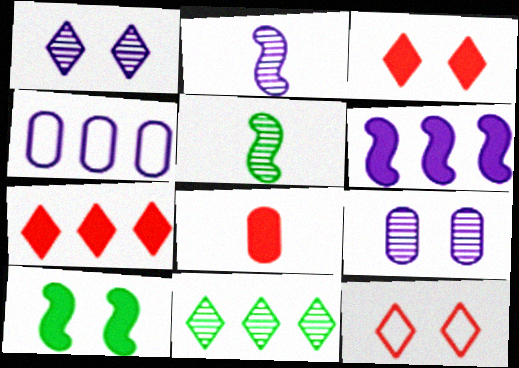[[3, 4, 5], 
[9, 10, 12]]